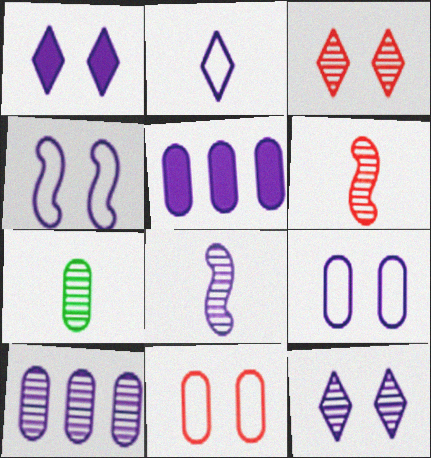[[5, 7, 11], 
[8, 10, 12]]